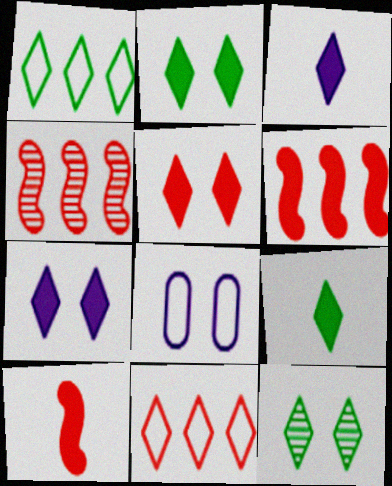[[1, 9, 12], 
[2, 5, 7], 
[3, 11, 12], 
[4, 8, 9]]